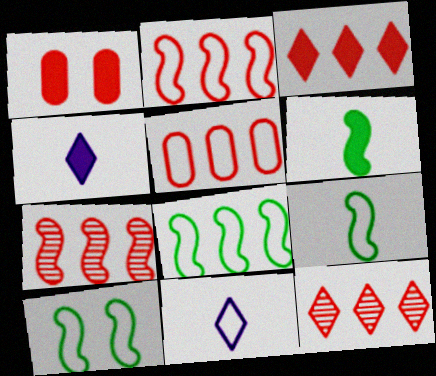[[3, 5, 7], 
[5, 10, 11], 
[8, 9, 10]]